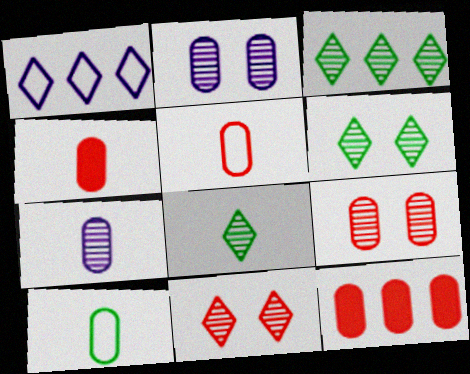[[2, 10, 12], 
[3, 6, 8], 
[4, 7, 10], 
[5, 9, 12]]